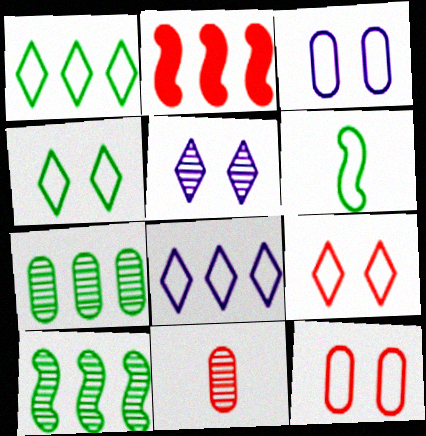[[2, 7, 8], 
[2, 9, 11], 
[5, 10, 11], 
[6, 8, 12]]